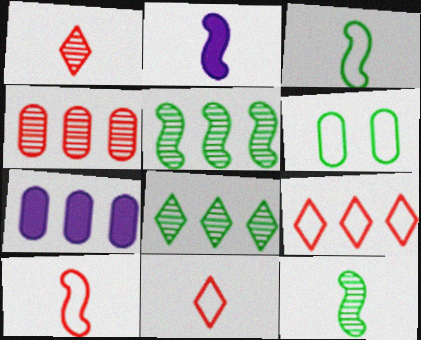[[2, 10, 12], 
[5, 7, 9]]